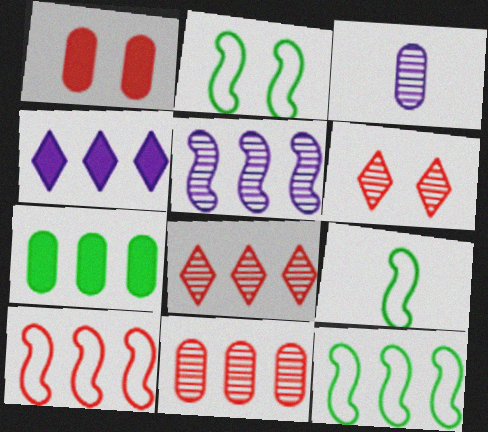[[2, 9, 12], 
[4, 11, 12]]